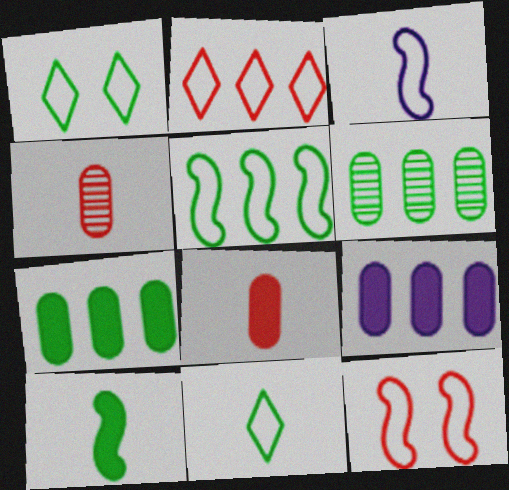[[1, 6, 10], 
[3, 5, 12]]